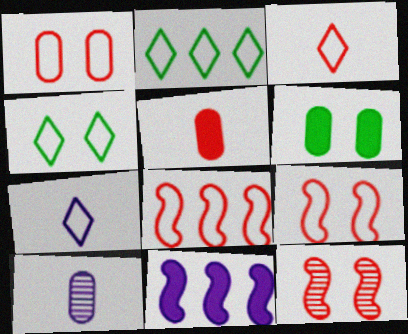[[1, 3, 8]]